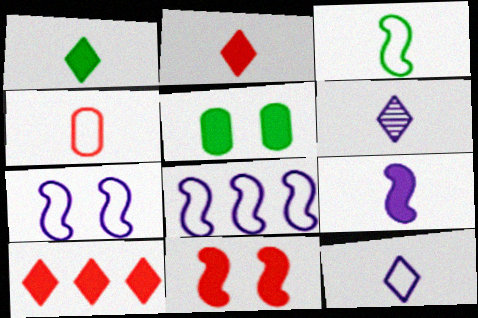[[3, 4, 12], 
[5, 9, 10]]